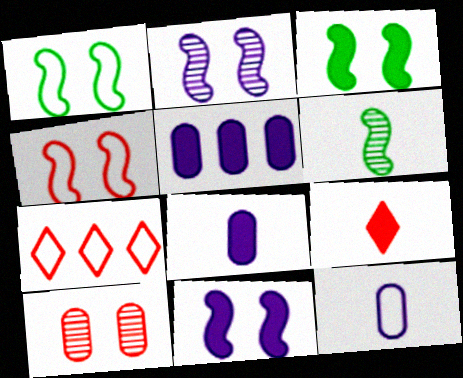[[1, 7, 12], 
[2, 3, 4], 
[3, 5, 9], 
[6, 9, 12]]